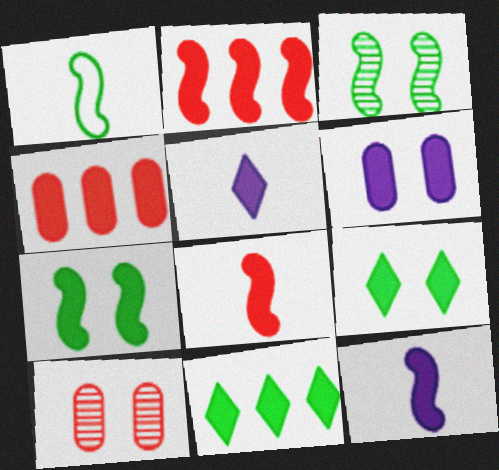[[2, 7, 12], 
[4, 5, 7], 
[4, 9, 12], 
[6, 8, 11]]